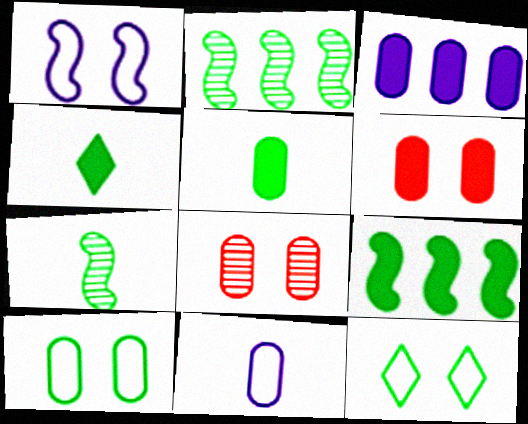[[2, 4, 10], 
[2, 5, 12], 
[3, 5, 6]]